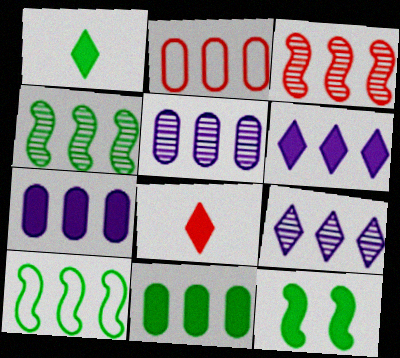[[1, 11, 12], 
[2, 4, 6], 
[2, 5, 11], 
[7, 8, 12]]